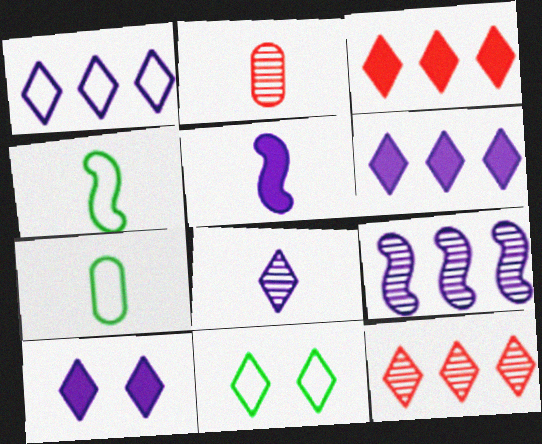[[1, 8, 10], 
[3, 8, 11]]